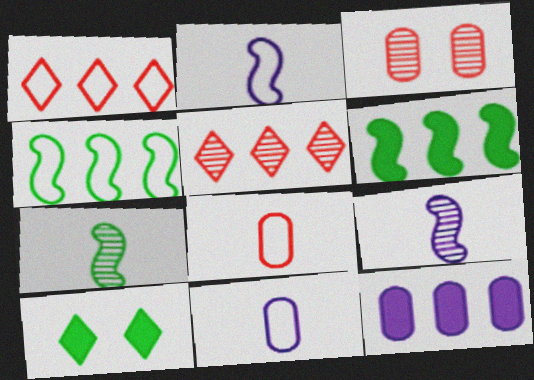[[4, 5, 12]]